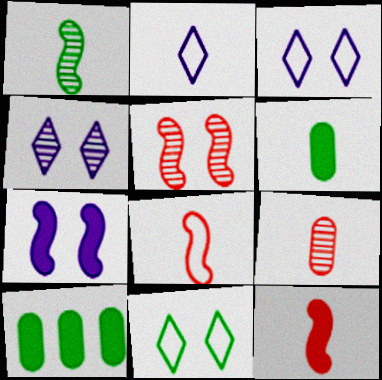[[1, 10, 11], 
[2, 5, 10], 
[4, 8, 10]]